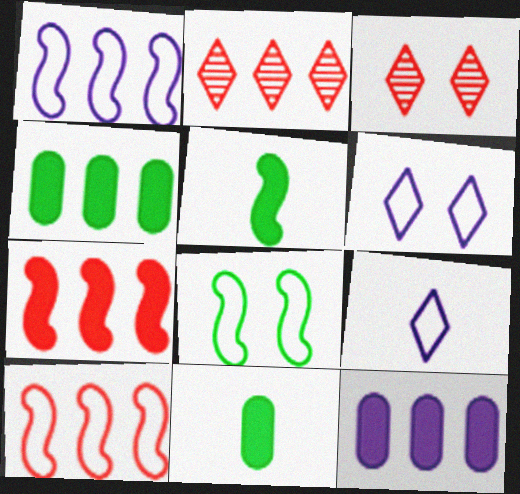[[1, 2, 4], 
[1, 3, 11]]